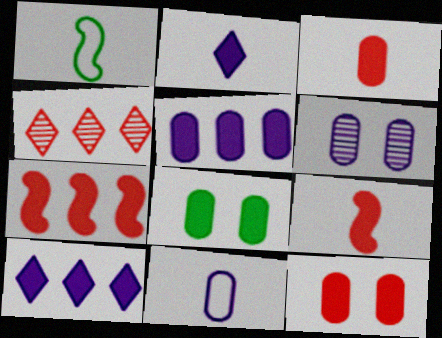[[2, 7, 8], 
[3, 5, 8], 
[5, 6, 11], 
[8, 9, 10]]